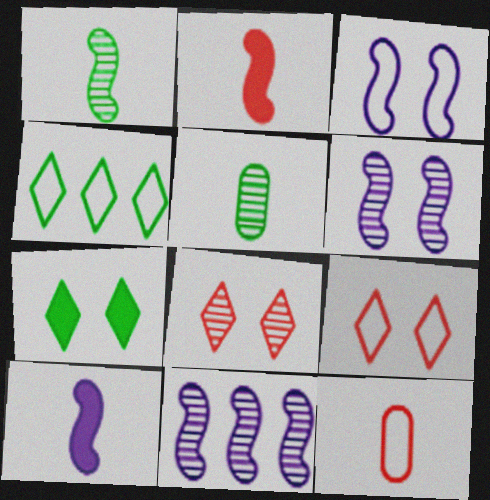[[3, 4, 12], 
[3, 10, 11], 
[5, 8, 11], 
[7, 11, 12]]